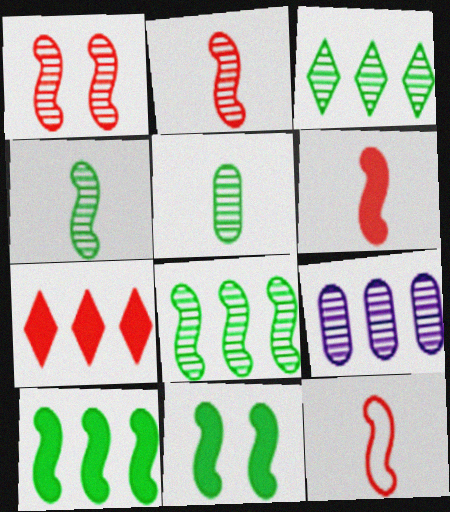[[2, 6, 12]]